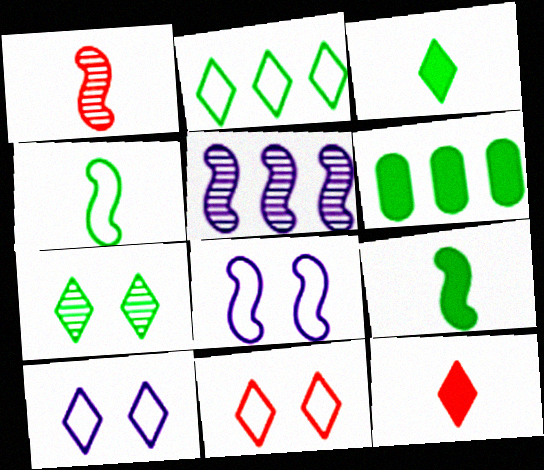[[1, 6, 10], 
[2, 3, 7], 
[4, 6, 7]]